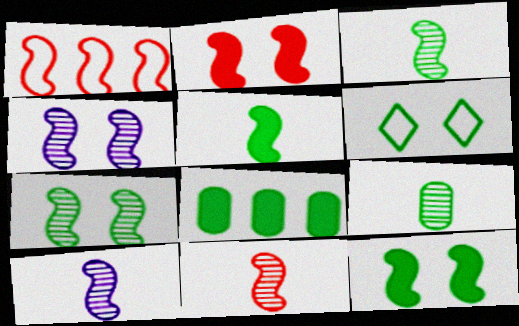[[1, 2, 11], 
[1, 4, 5], 
[1, 10, 12], 
[3, 6, 8], 
[3, 10, 11]]